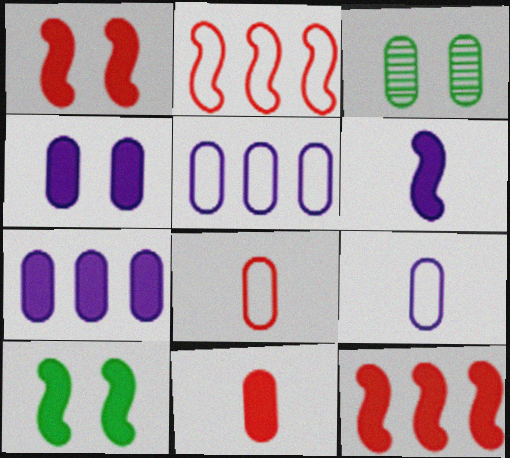[[3, 5, 11], 
[3, 7, 8], 
[6, 10, 12]]